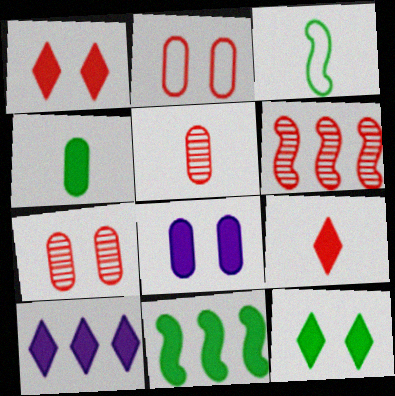[[2, 6, 9], 
[3, 7, 10], 
[4, 11, 12], 
[8, 9, 11], 
[9, 10, 12]]